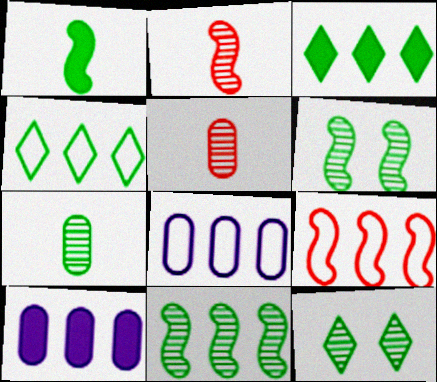[[4, 8, 9], 
[7, 11, 12]]